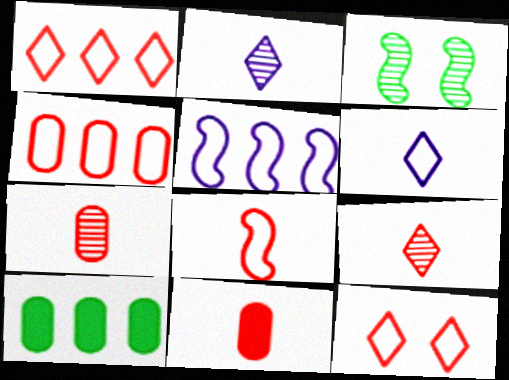[[4, 8, 12], 
[8, 9, 11]]